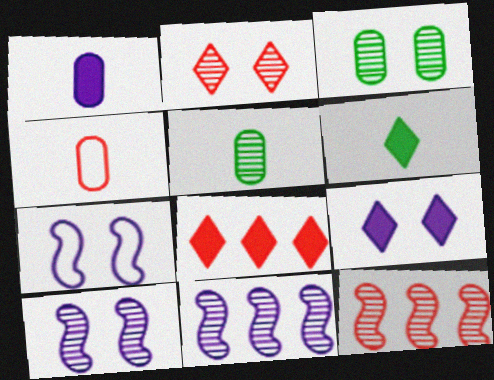[[1, 4, 5], 
[2, 3, 10], 
[2, 5, 11], 
[5, 7, 8], 
[6, 8, 9]]